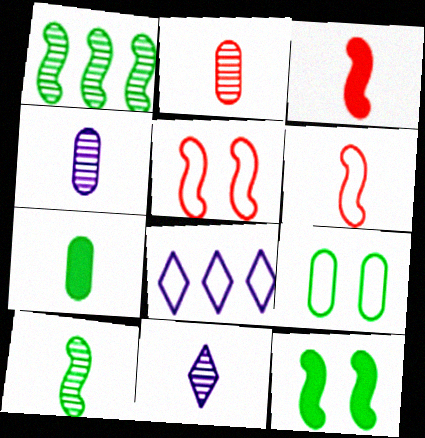[[2, 8, 12], 
[2, 10, 11], 
[6, 7, 11], 
[6, 8, 9]]